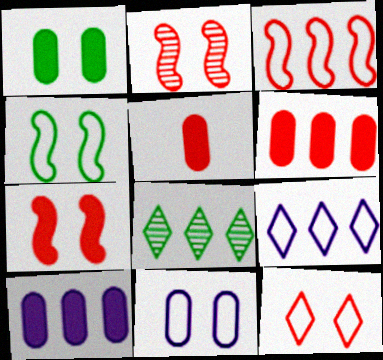[[1, 5, 10], 
[3, 8, 10], 
[4, 11, 12]]